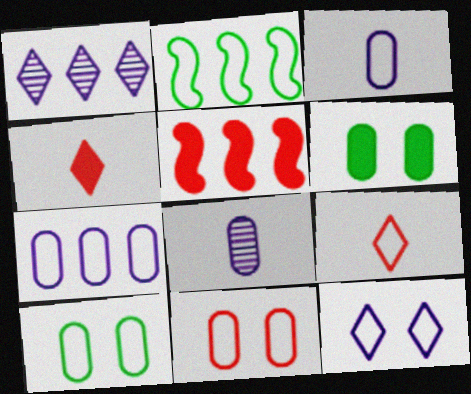[]